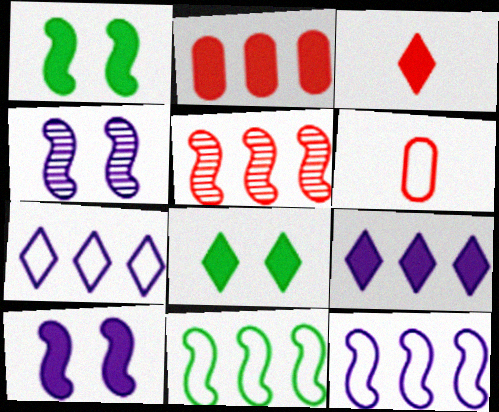[[3, 8, 9]]